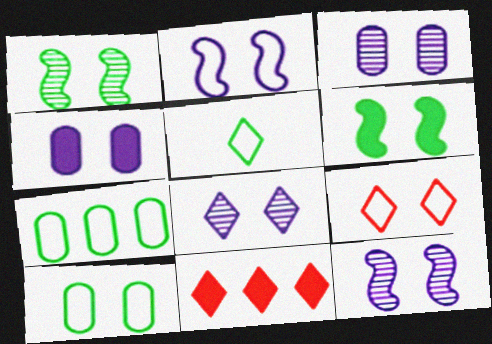[[1, 4, 9], 
[2, 4, 8], 
[2, 9, 10], 
[3, 6, 9], 
[3, 8, 12], 
[5, 8, 11]]